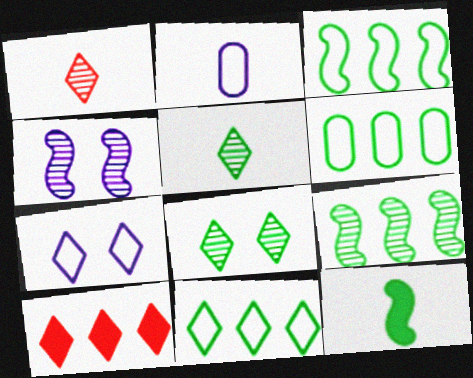[[1, 2, 12], 
[3, 6, 11], 
[5, 7, 10], 
[6, 8, 12]]